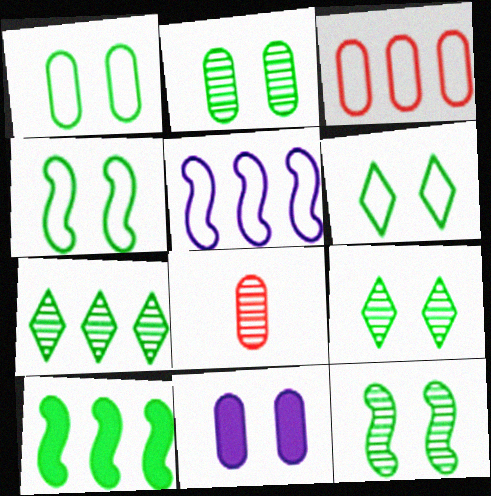[[1, 4, 6], 
[2, 9, 12]]